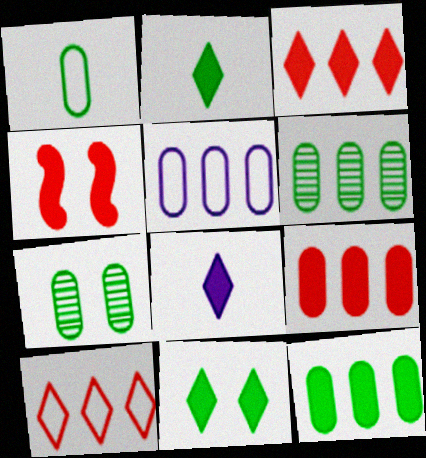[[1, 7, 12], 
[3, 8, 11], 
[4, 8, 12], 
[5, 6, 9]]